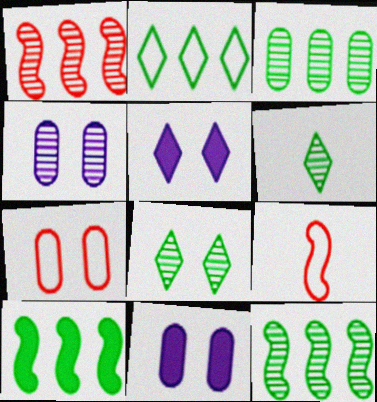[[1, 4, 6], 
[2, 3, 10], 
[3, 5, 9]]